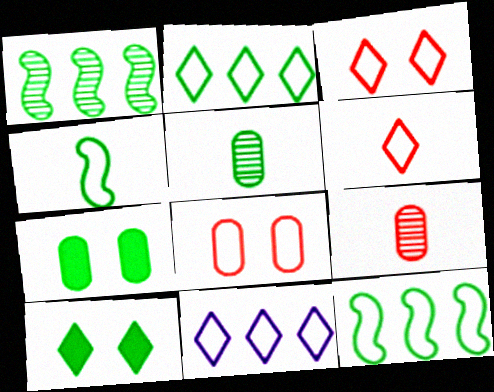[[4, 8, 11], 
[5, 10, 12]]